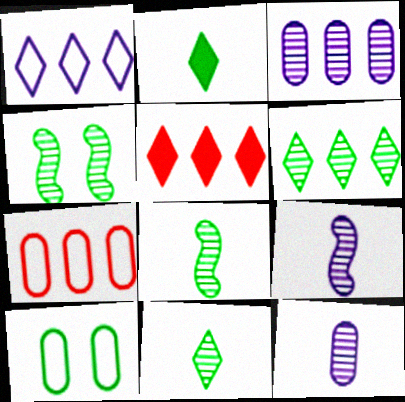[[1, 5, 6], 
[5, 9, 10]]